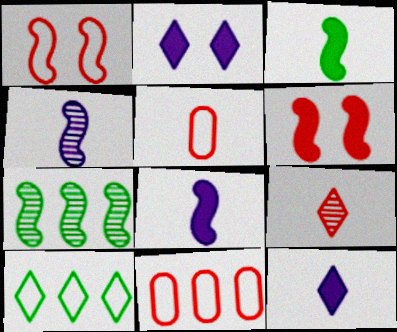[[1, 7, 8], 
[2, 5, 7], 
[2, 9, 10], 
[6, 9, 11]]